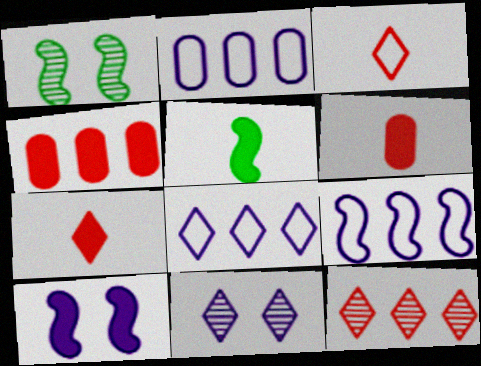[[1, 2, 7], 
[1, 6, 8], 
[2, 8, 9]]